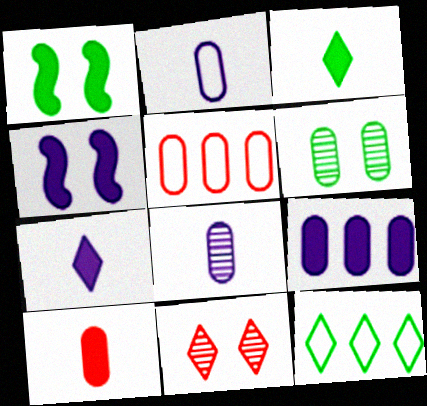[[4, 7, 9], 
[7, 11, 12]]